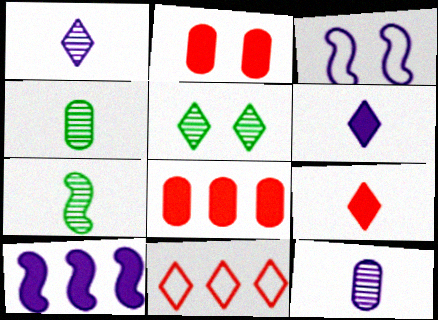[[2, 3, 5], 
[5, 6, 11]]